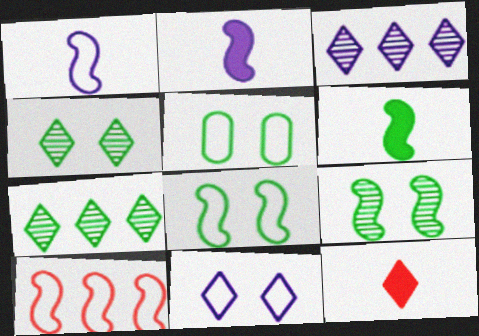[[1, 8, 10], 
[2, 9, 10], 
[5, 6, 7], 
[7, 11, 12]]